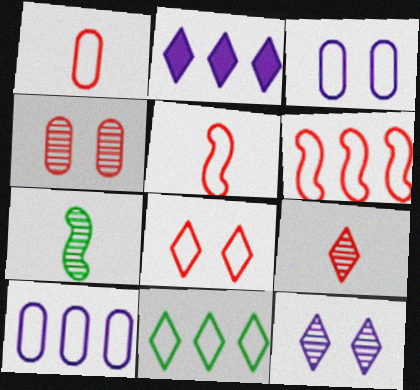[[1, 6, 8], 
[3, 5, 11], 
[6, 10, 11]]